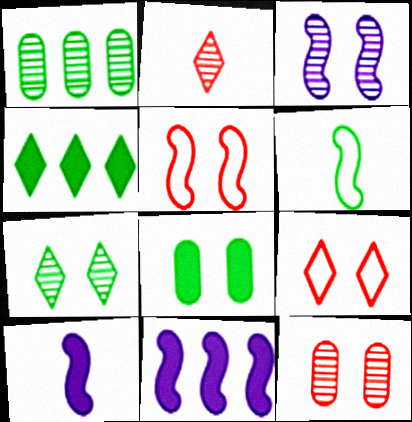[[1, 2, 3], 
[1, 9, 10], 
[3, 7, 12], 
[3, 8, 9]]